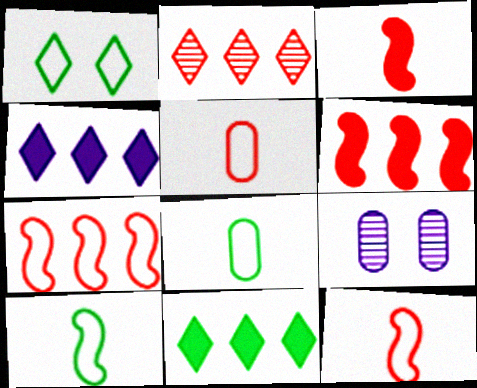[[9, 11, 12]]